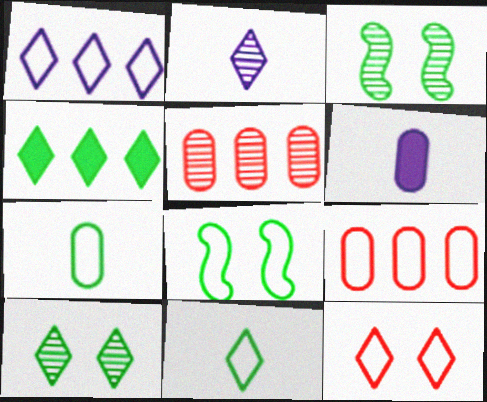[[1, 11, 12], 
[2, 3, 5], 
[2, 4, 12], 
[3, 4, 7], 
[4, 10, 11]]